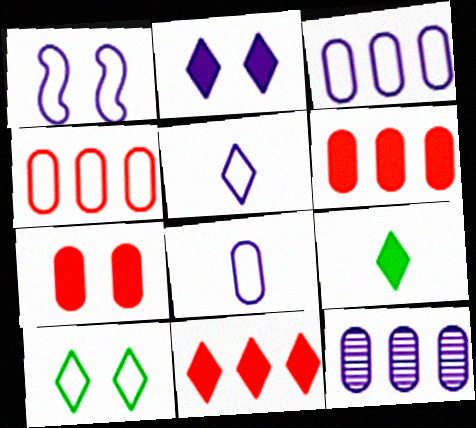[[1, 3, 5], 
[2, 9, 11]]